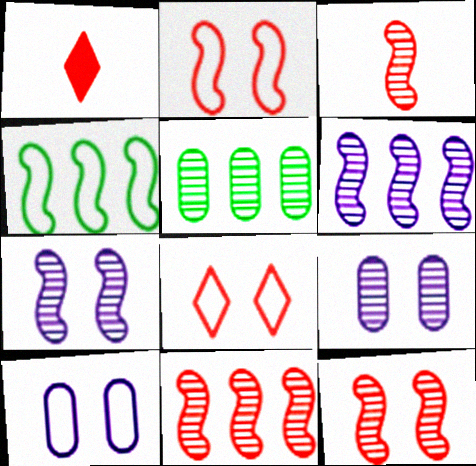[[1, 4, 9], 
[3, 11, 12]]